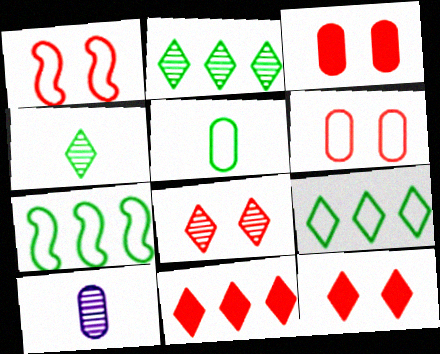[[1, 3, 8], 
[7, 10, 12]]